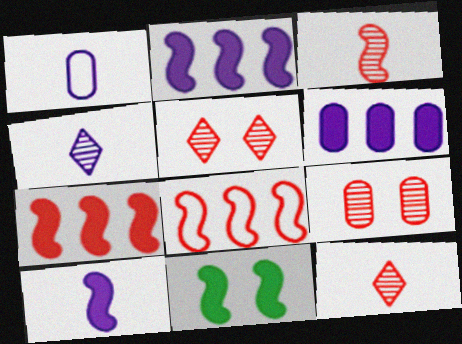[[1, 4, 10], 
[7, 10, 11]]